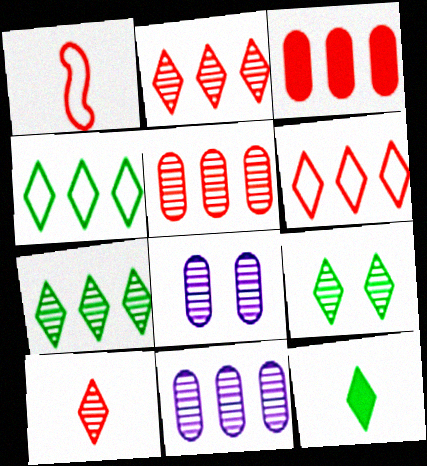[[4, 9, 12]]